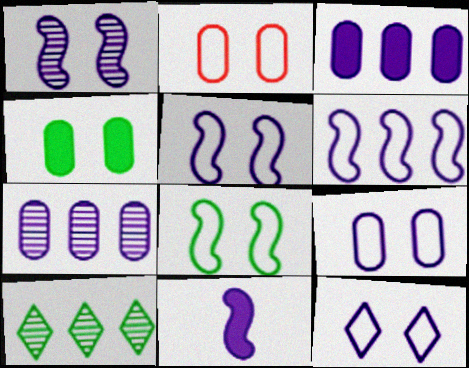[[1, 6, 11], 
[2, 8, 12], 
[2, 10, 11], 
[5, 9, 12], 
[7, 11, 12]]